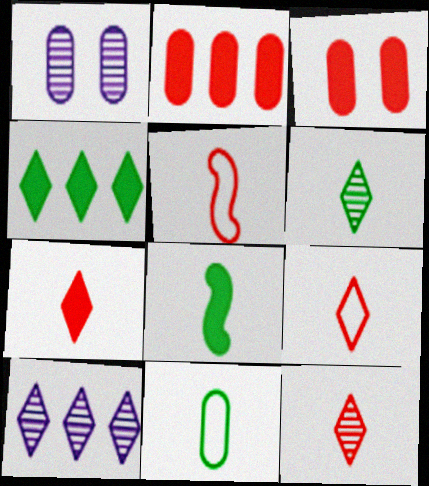[[1, 2, 11], 
[1, 4, 5], 
[6, 8, 11], 
[7, 9, 12]]